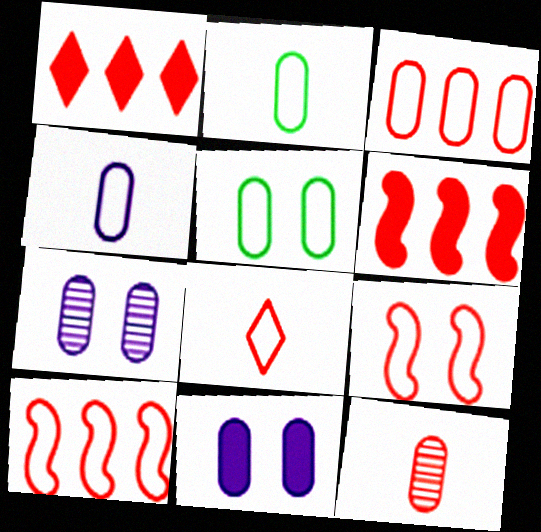[[1, 9, 12], 
[3, 4, 5], 
[3, 8, 9]]